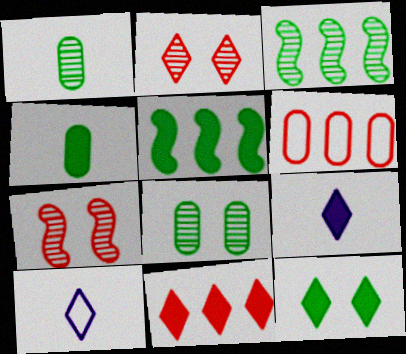[[4, 5, 12], 
[9, 11, 12]]